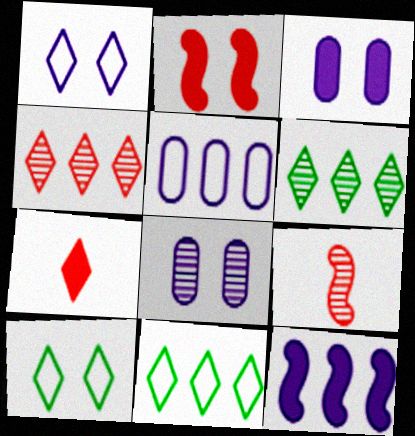[[1, 6, 7], 
[2, 8, 10], 
[3, 9, 11], 
[6, 8, 9]]